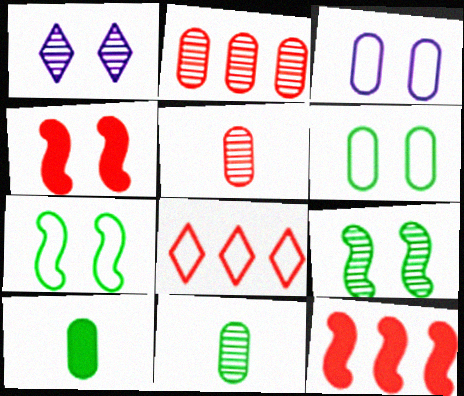[[1, 4, 6], 
[2, 3, 10], 
[2, 8, 12], 
[4, 5, 8]]